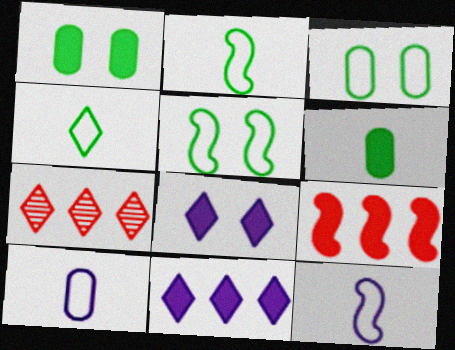[[1, 7, 12], 
[4, 7, 8], 
[6, 8, 9]]